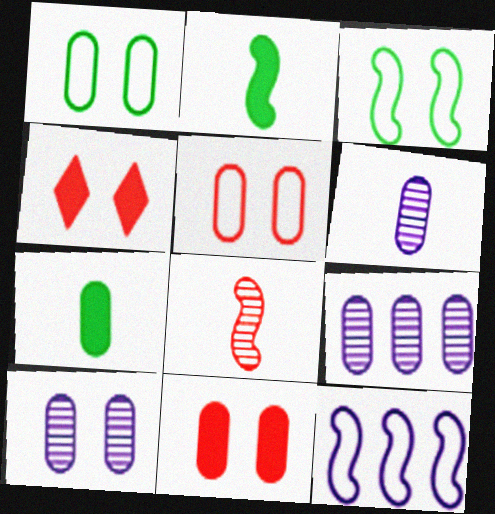[[1, 10, 11], 
[3, 4, 10], 
[5, 7, 9], 
[6, 9, 10]]